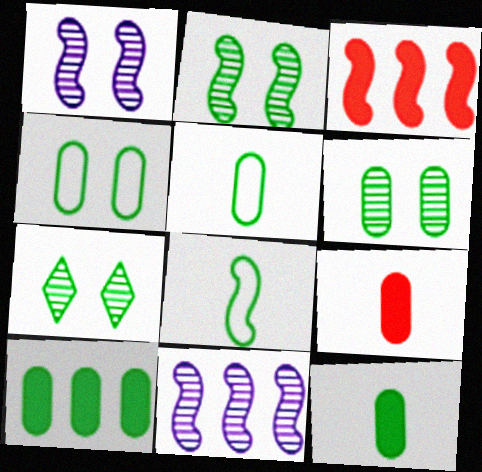[[1, 3, 8], 
[2, 6, 7], 
[5, 6, 10], 
[7, 8, 10]]